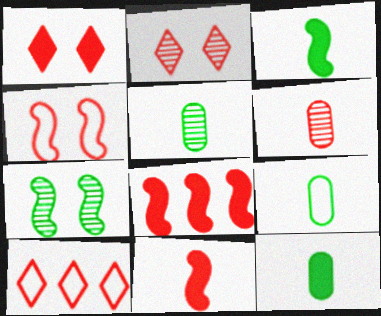[[5, 9, 12]]